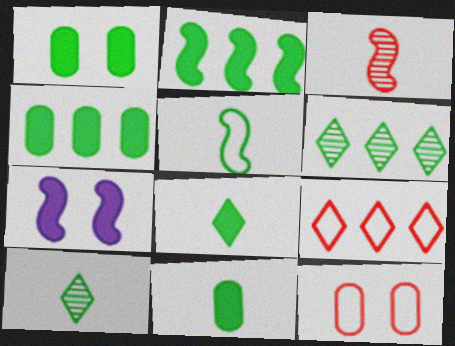[[1, 2, 8], 
[1, 4, 11], 
[1, 5, 6], 
[5, 10, 11]]